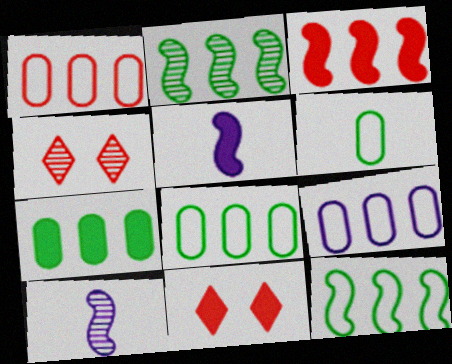[[1, 8, 9], 
[4, 5, 8], 
[5, 7, 11], 
[8, 10, 11]]